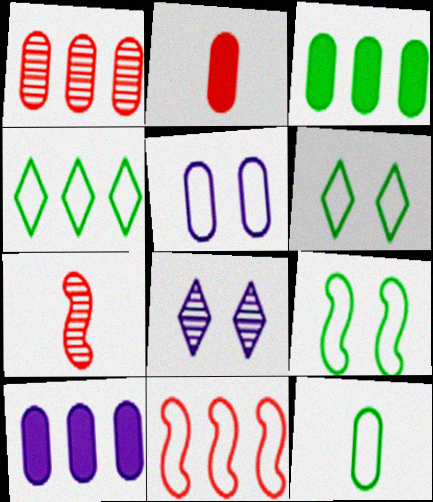[[4, 9, 12], 
[6, 7, 10]]